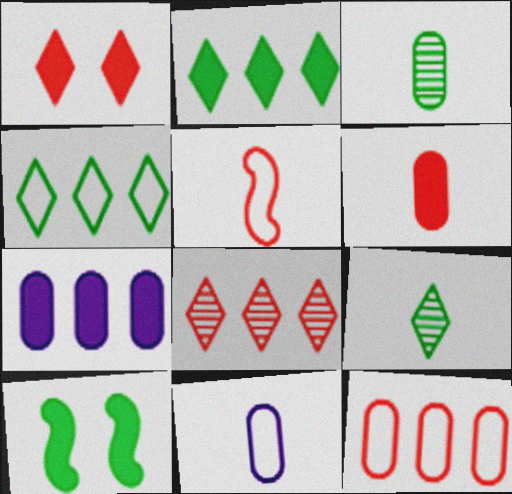[[3, 4, 10], 
[3, 6, 11], 
[8, 10, 11]]